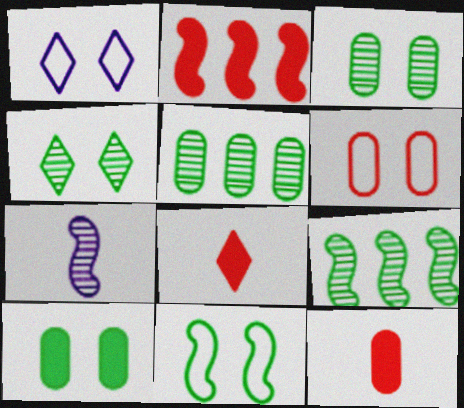[[1, 6, 11], 
[1, 9, 12], 
[2, 7, 11], 
[4, 10, 11]]